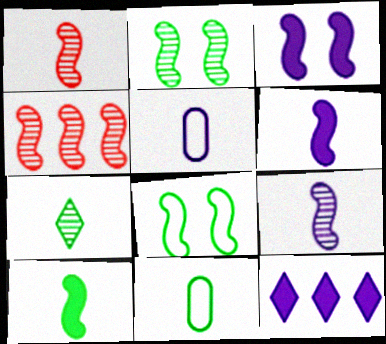[[2, 4, 9], 
[4, 6, 8], 
[7, 10, 11]]